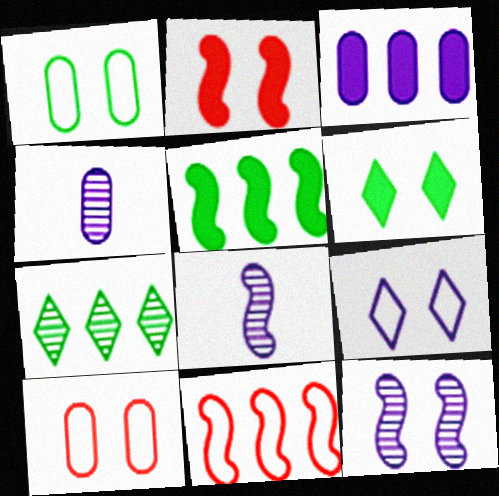[[3, 7, 11], 
[3, 8, 9], 
[4, 6, 11], 
[6, 10, 12]]